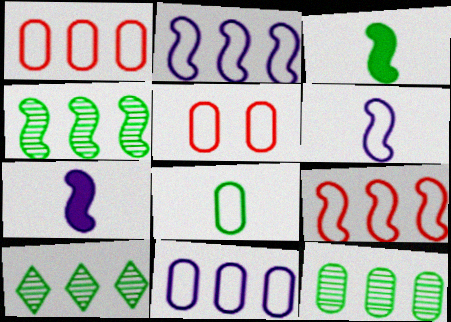[[4, 10, 12], 
[5, 7, 10], 
[5, 8, 11]]